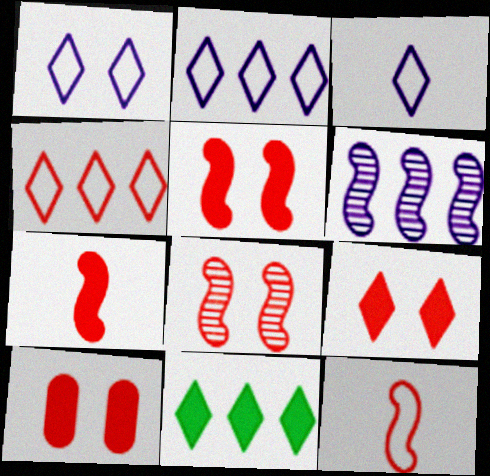[[1, 2, 3], 
[5, 9, 10]]